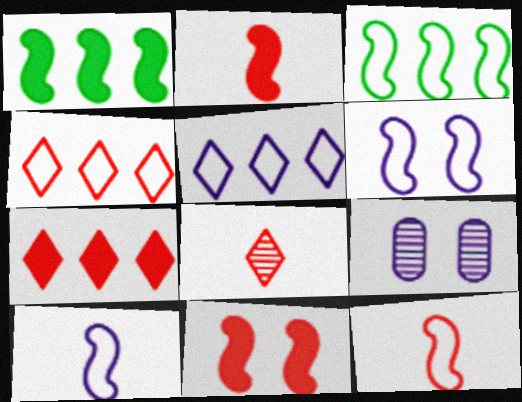[[3, 6, 12]]